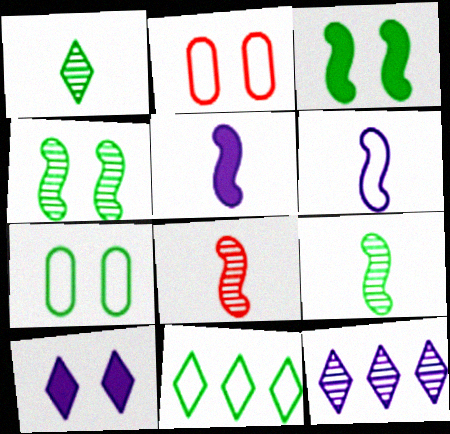[[2, 4, 10], 
[2, 6, 11]]